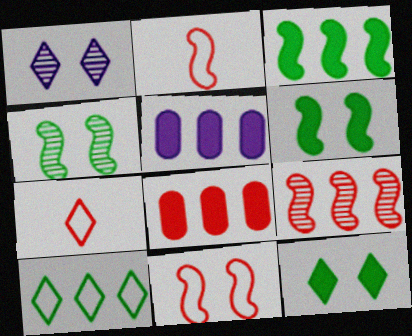[[4, 5, 7], 
[5, 9, 10]]